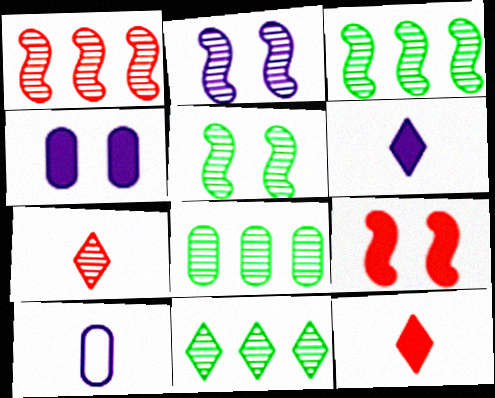[[2, 7, 8], 
[3, 8, 11], 
[9, 10, 11]]